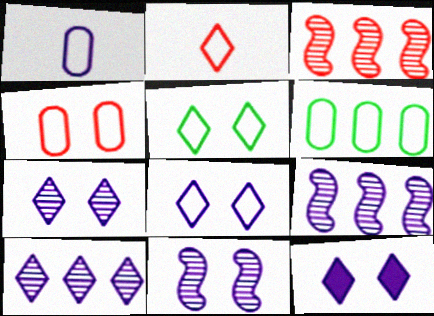[[1, 4, 6], 
[1, 9, 12], 
[7, 8, 12]]